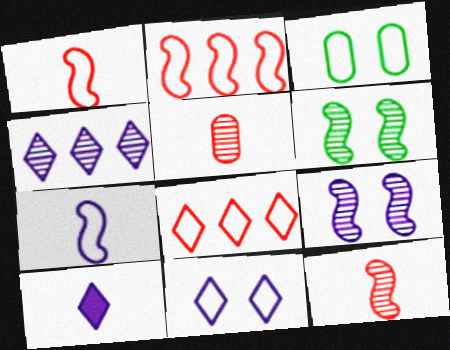[[3, 7, 8], 
[4, 5, 6], 
[4, 10, 11]]